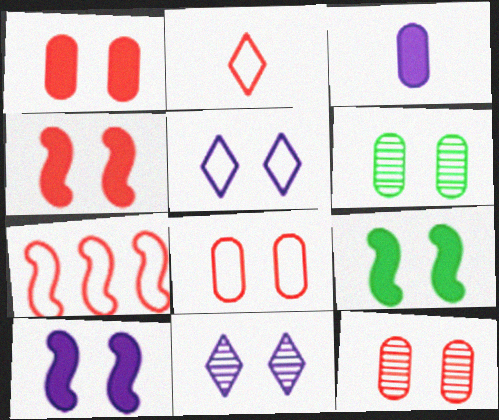[[1, 8, 12], 
[2, 7, 8], 
[4, 5, 6], 
[4, 9, 10], 
[5, 9, 12], 
[8, 9, 11]]